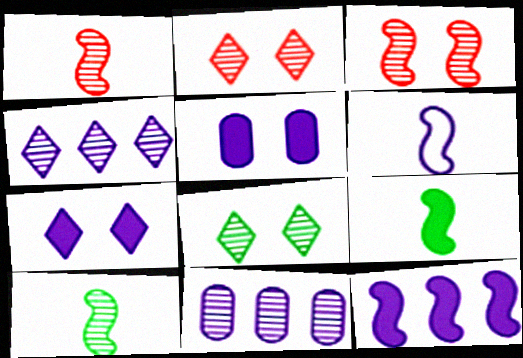[[1, 6, 9], 
[1, 8, 11], 
[2, 10, 11], 
[4, 5, 6], 
[6, 7, 11]]